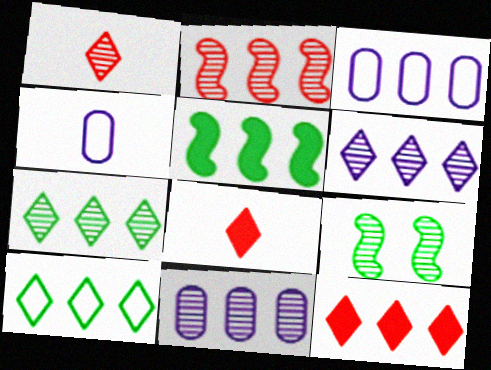[[1, 9, 11], 
[2, 7, 11], 
[3, 8, 9], 
[4, 9, 12], 
[6, 10, 12]]